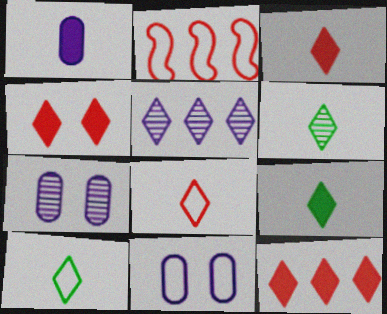[[2, 7, 9], 
[2, 10, 11], 
[3, 4, 12], 
[4, 5, 10], 
[6, 9, 10]]